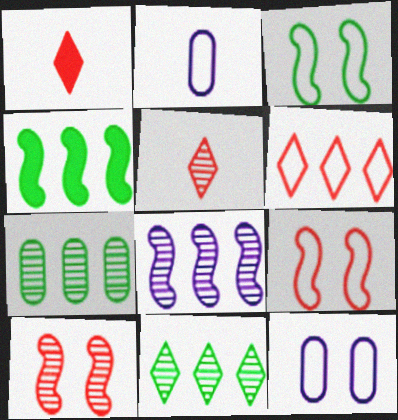[[2, 3, 6], 
[4, 5, 12]]